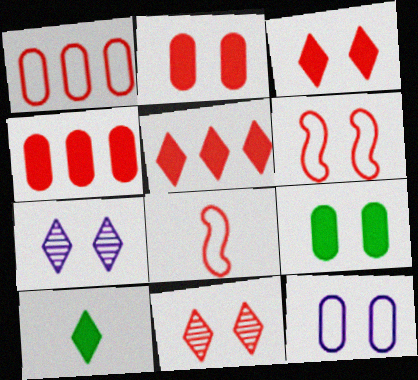[[2, 6, 11], 
[4, 8, 11], 
[6, 7, 9]]